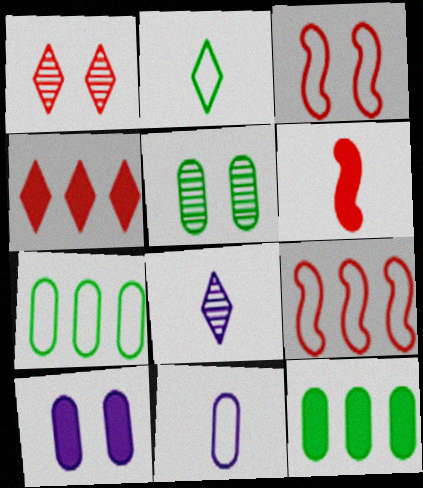[[3, 8, 12]]